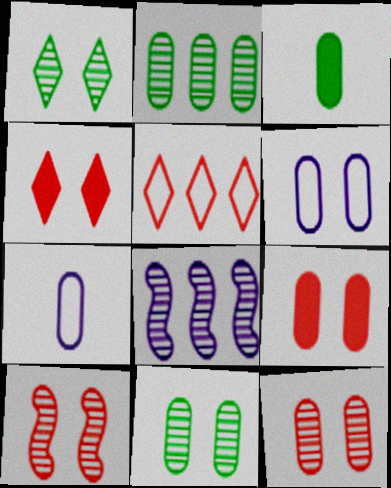[[2, 7, 9], 
[6, 9, 11]]